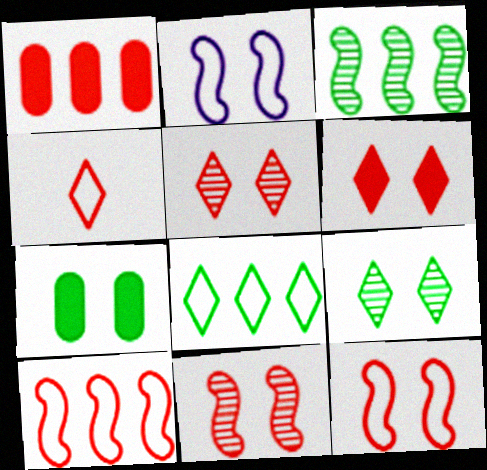[[1, 4, 11], 
[2, 5, 7]]